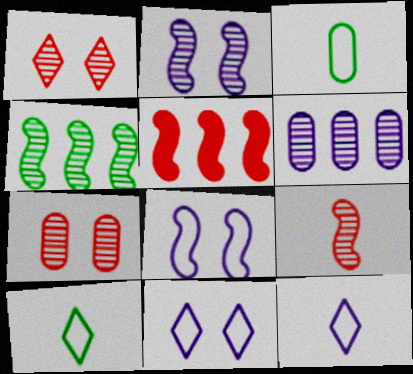[[2, 4, 9]]